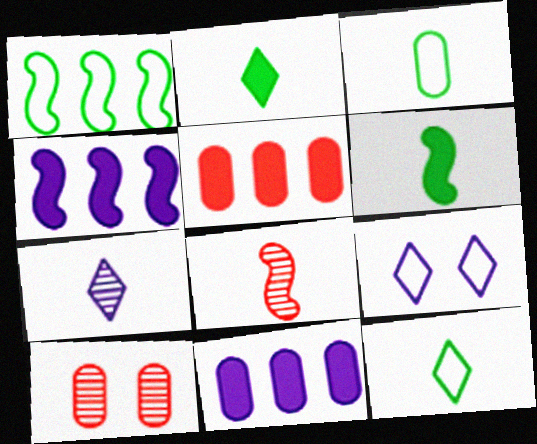[[3, 10, 11], 
[4, 10, 12]]